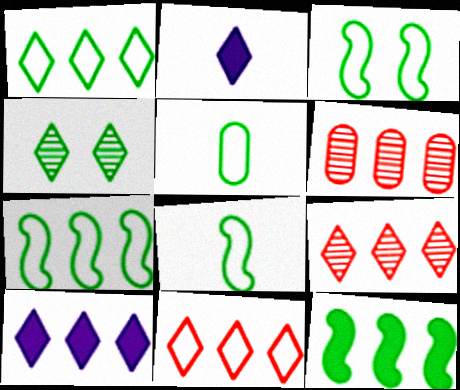[[1, 3, 5], 
[1, 9, 10], 
[2, 3, 6], 
[2, 4, 11], 
[3, 7, 8], 
[4, 5, 12], 
[6, 7, 10]]